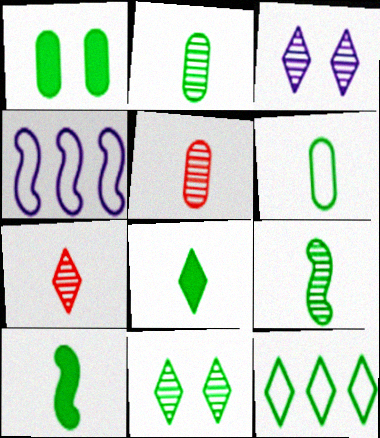[[1, 4, 7], 
[1, 9, 12], 
[6, 8, 9], 
[8, 11, 12]]